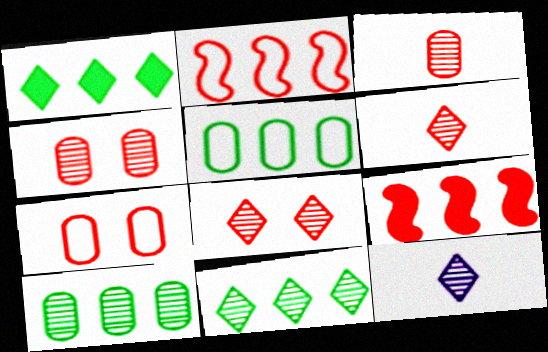[[6, 7, 9], 
[8, 11, 12]]